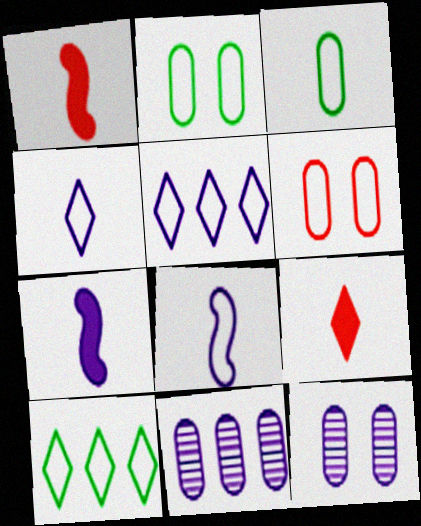[[1, 10, 12], 
[5, 7, 12], 
[6, 8, 10]]